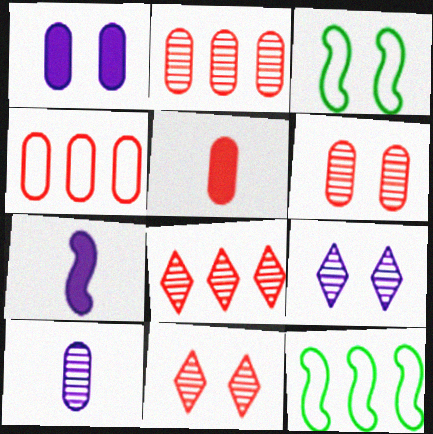[[1, 3, 11], 
[4, 5, 6], 
[5, 9, 12]]